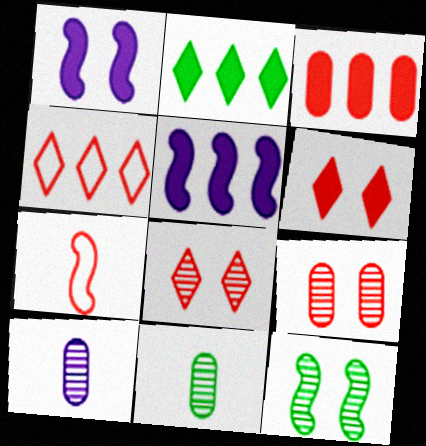[[1, 4, 11], 
[2, 3, 5], 
[3, 7, 8], 
[5, 7, 12]]